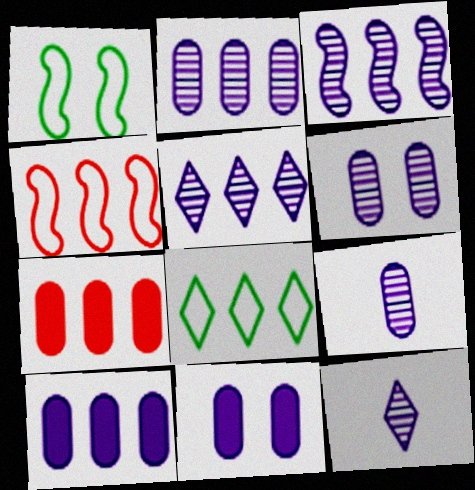[[1, 7, 12], 
[2, 3, 5], 
[2, 6, 9], 
[3, 6, 12], 
[3, 7, 8]]